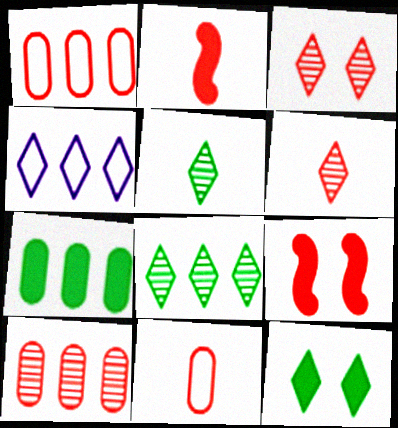[[1, 2, 3], 
[1, 6, 9], 
[2, 6, 11], 
[4, 6, 12]]